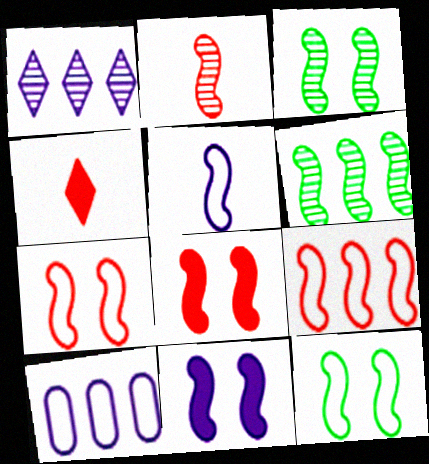[[2, 8, 9], 
[3, 4, 10], 
[3, 7, 11], 
[5, 6, 8], 
[5, 9, 12]]